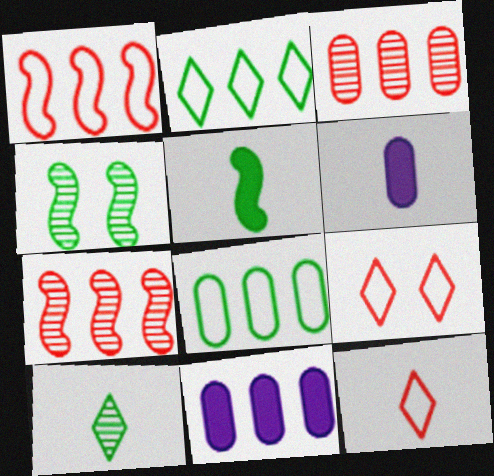[[2, 7, 11], 
[3, 8, 11], 
[4, 11, 12]]